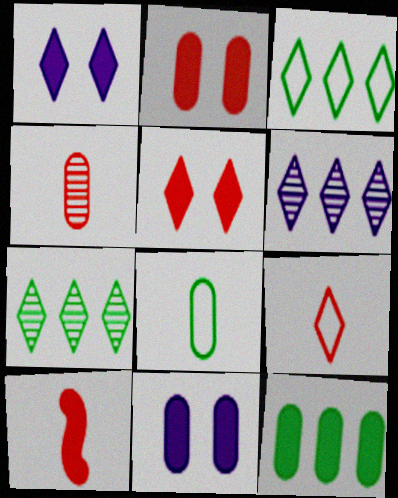[[1, 7, 9], 
[1, 10, 12], 
[4, 9, 10]]